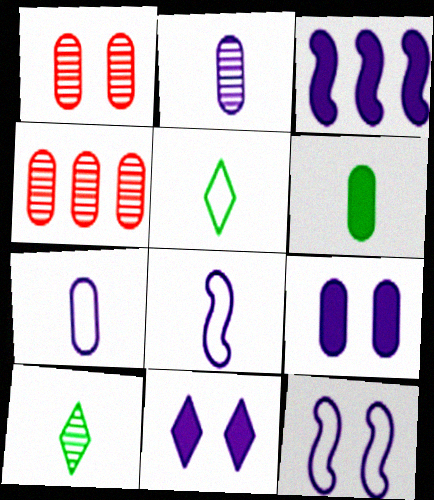[[1, 3, 5]]